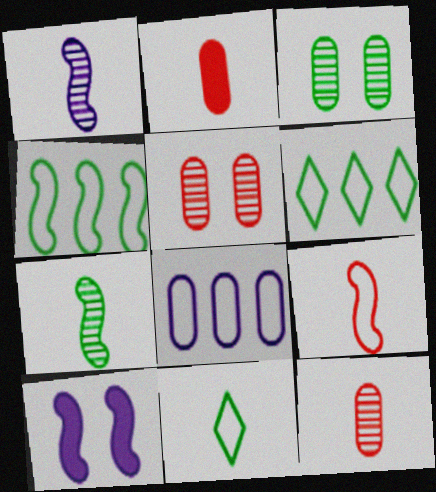[[1, 2, 11], 
[2, 3, 8], 
[6, 10, 12]]